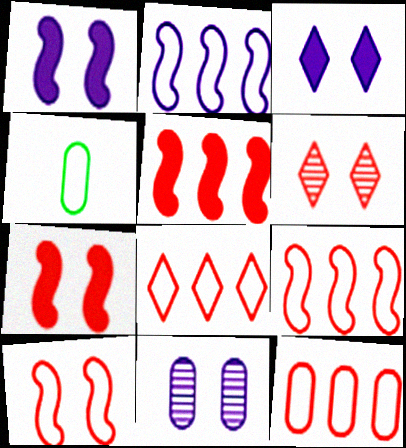[[8, 9, 12]]